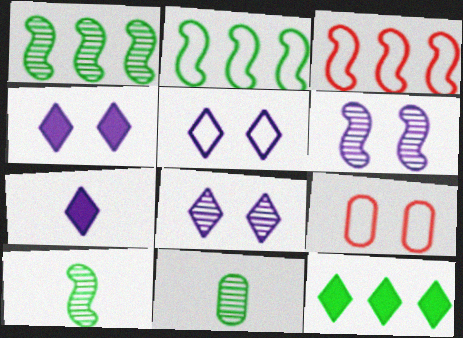[[1, 7, 9], 
[3, 4, 11], 
[4, 5, 8]]